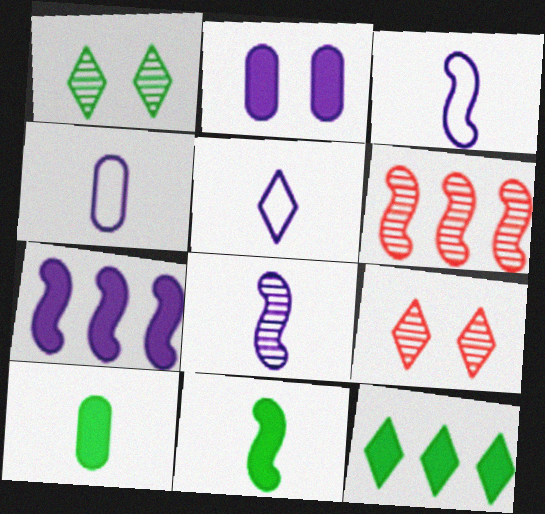[[3, 4, 5], 
[5, 9, 12]]